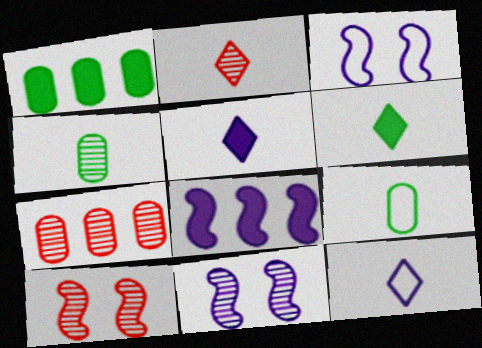[[1, 2, 3], 
[1, 10, 12], 
[2, 6, 12], 
[2, 7, 10], 
[3, 6, 7]]